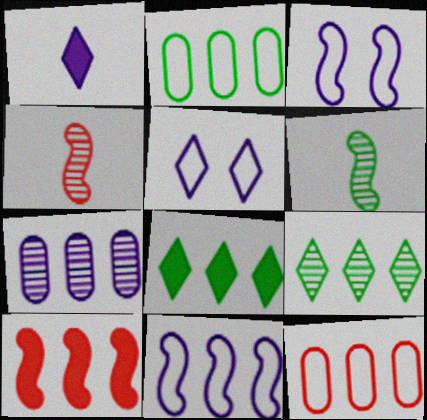[[1, 3, 7], 
[3, 6, 10]]